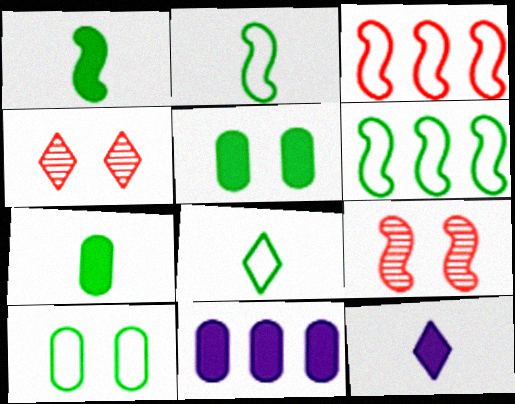[[2, 4, 11], 
[6, 8, 10], 
[8, 9, 11]]